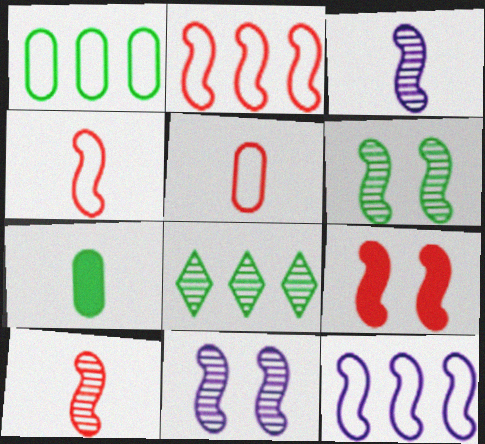[[2, 9, 10]]